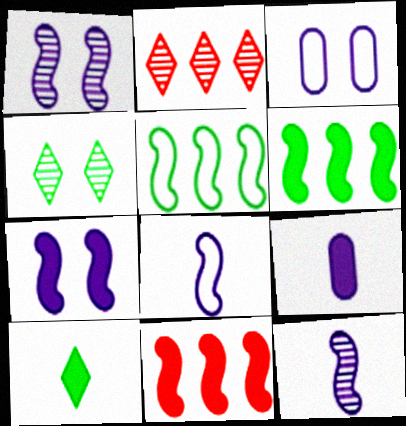[]